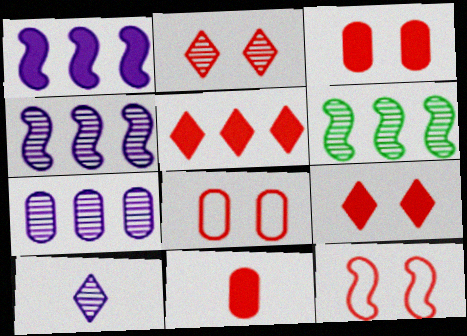[[2, 3, 12]]